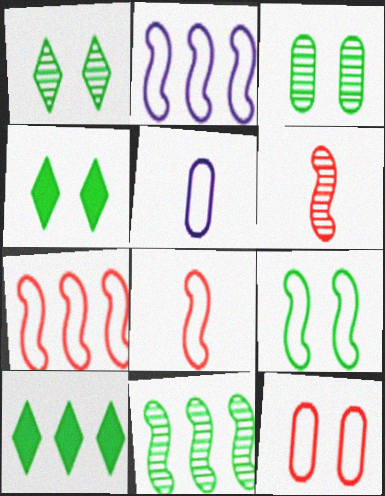[[2, 8, 9], 
[3, 4, 9]]